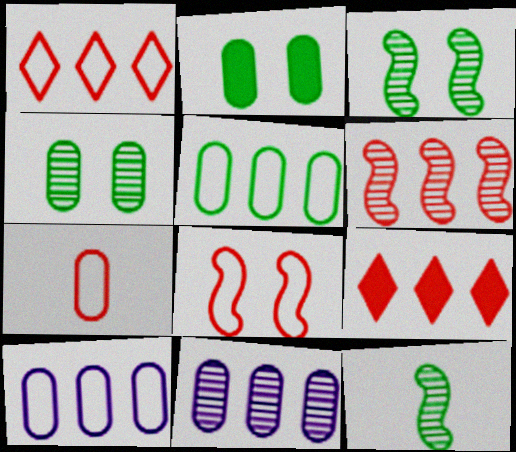[[1, 7, 8], 
[2, 7, 11]]